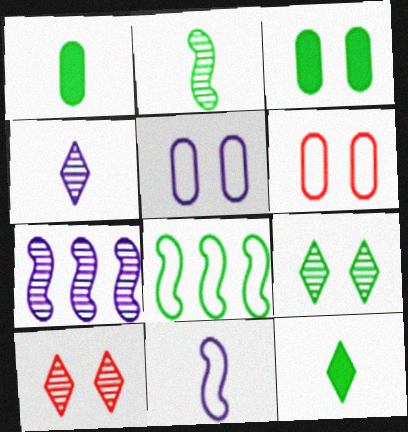[[1, 8, 9], 
[6, 7, 12]]